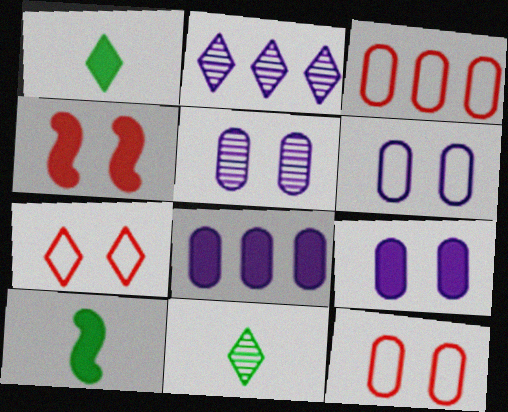[[1, 2, 7], 
[1, 4, 8], 
[2, 10, 12], 
[5, 6, 9]]